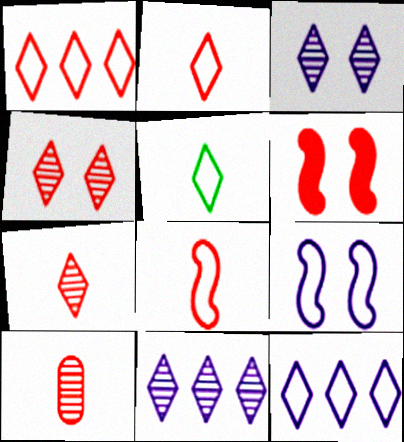[[1, 6, 10]]